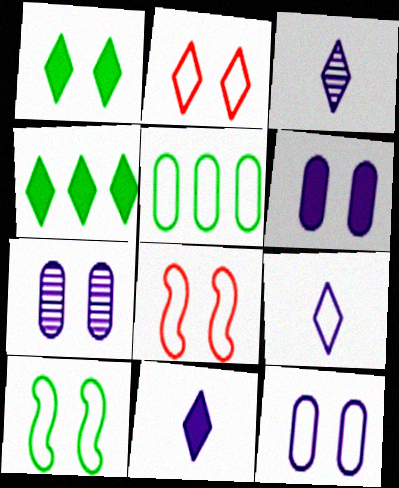[[1, 7, 8], 
[2, 3, 4], 
[2, 10, 12], 
[3, 9, 11], 
[5, 8, 9], 
[6, 7, 12]]